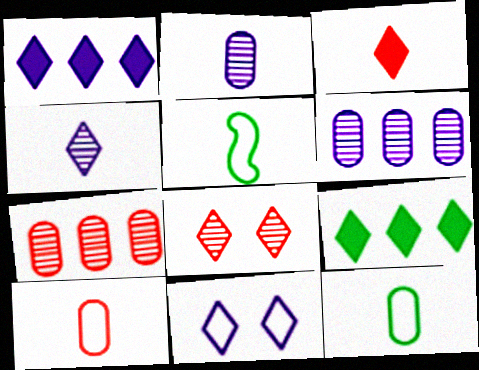[[1, 4, 11], 
[2, 3, 5]]